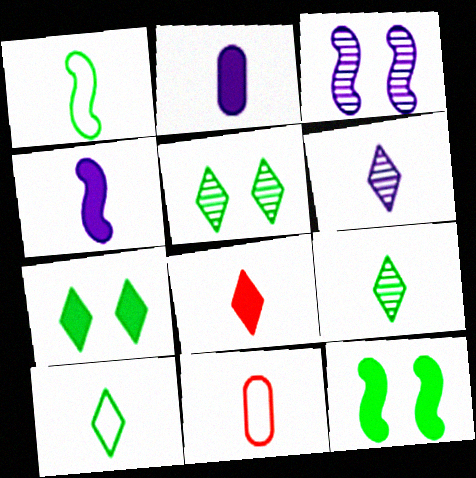[[4, 9, 11], 
[6, 8, 10]]